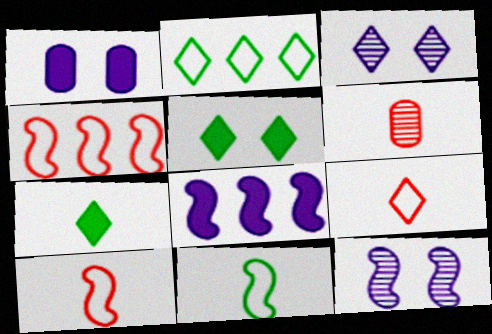[]